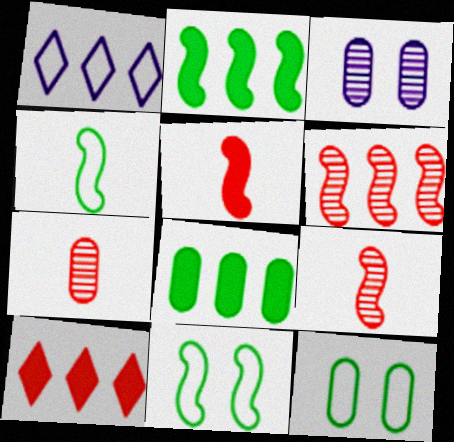[[1, 6, 8], 
[3, 4, 10]]